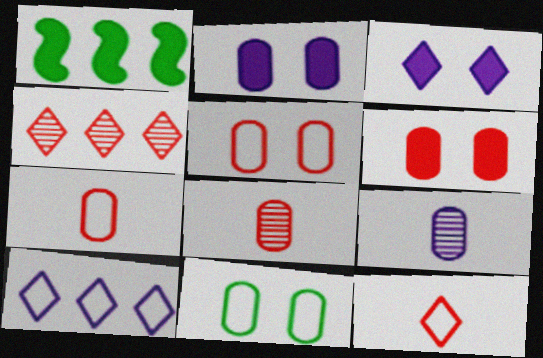[]